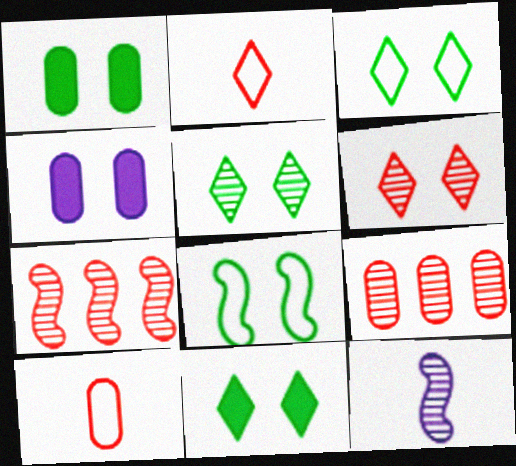[[1, 5, 8], 
[3, 5, 11], 
[4, 6, 8], 
[5, 9, 12]]